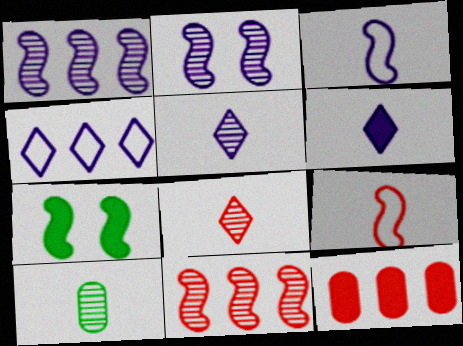[[1, 7, 9], 
[3, 7, 11], 
[6, 7, 12], 
[6, 9, 10]]